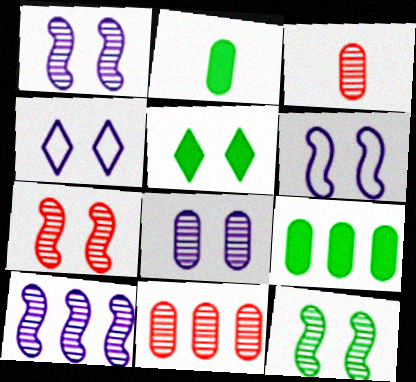[[1, 7, 12]]